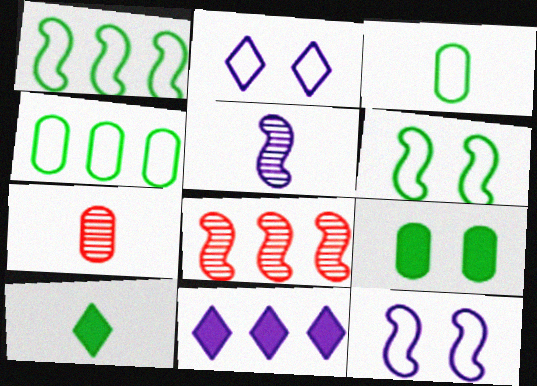[[4, 8, 11], 
[6, 7, 11]]